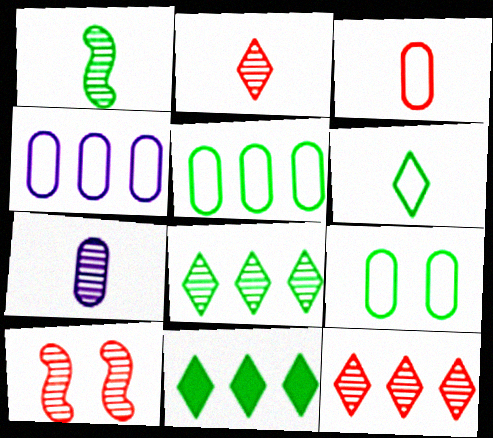[[1, 2, 7], 
[1, 9, 11], 
[3, 4, 9], 
[7, 8, 10]]